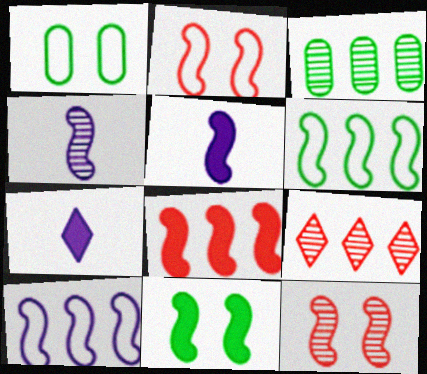[[1, 5, 9], 
[2, 3, 7], 
[5, 6, 12], 
[5, 8, 11]]